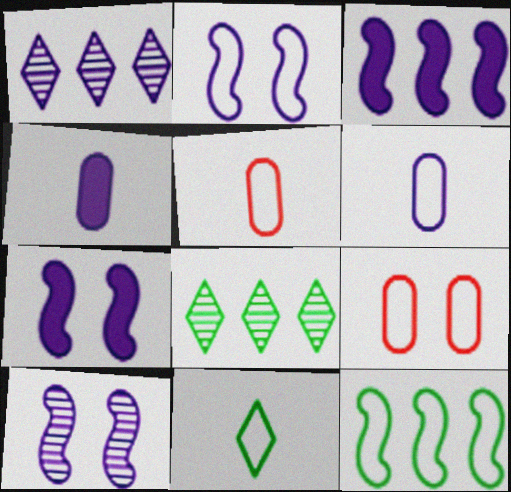[[1, 2, 4], 
[1, 6, 7], 
[2, 7, 10], 
[5, 7, 8]]